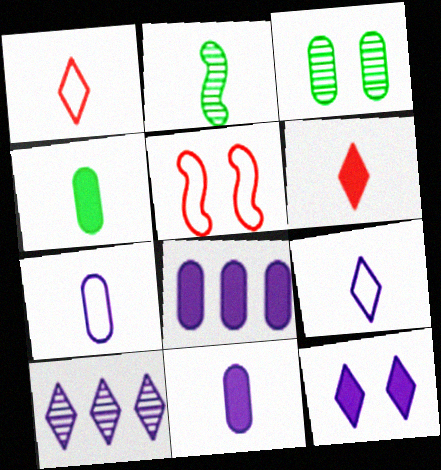[[1, 2, 11], 
[2, 6, 7], 
[3, 5, 12], 
[4, 5, 10], 
[9, 10, 12]]